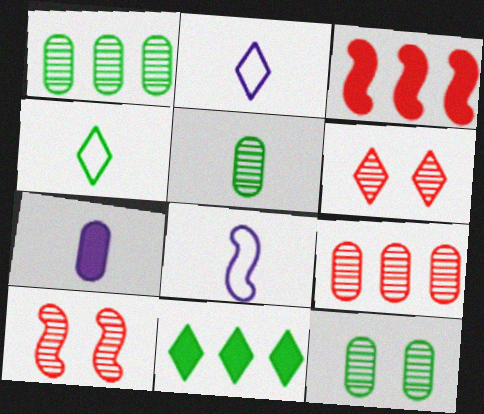[[1, 5, 12], 
[2, 3, 12], 
[2, 6, 11]]